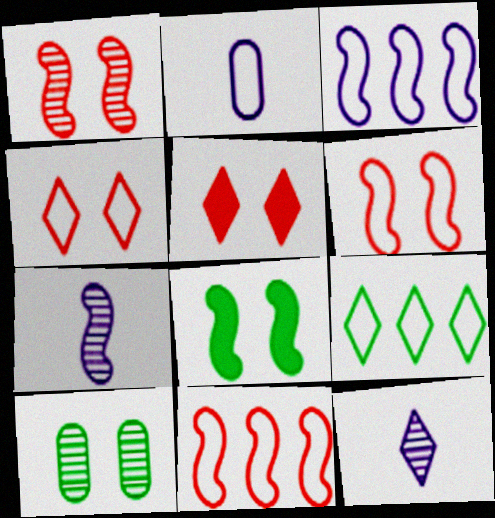[[2, 6, 9], 
[5, 9, 12], 
[7, 8, 11]]